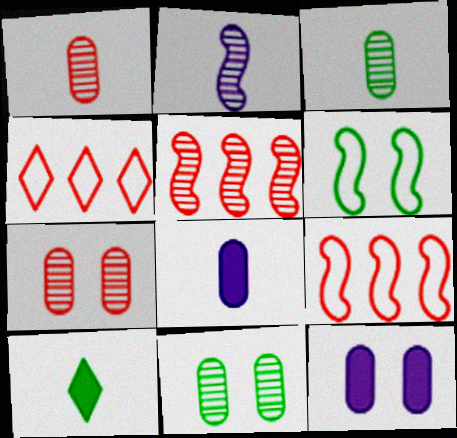[]